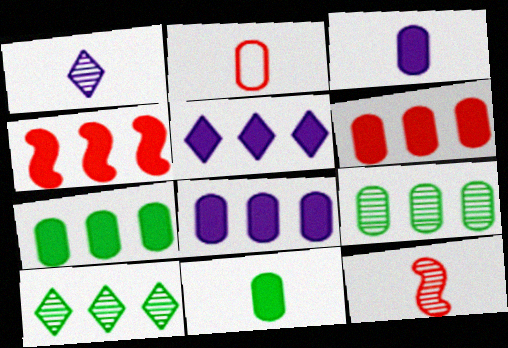[[4, 5, 7], 
[6, 7, 8]]